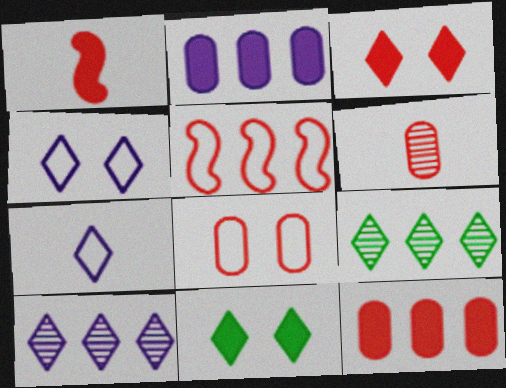[[1, 2, 11], 
[1, 3, 12], 
[2, 5, 9], 
[3, 5, 6], 
[3, 7, 9], 
[6, 8, 12]]